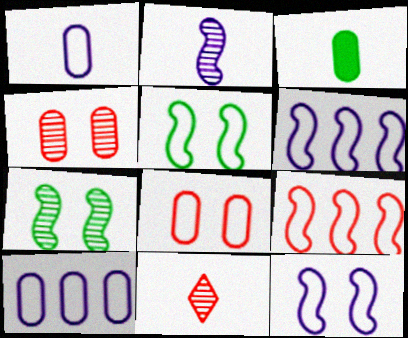[[3, 4, 10]]